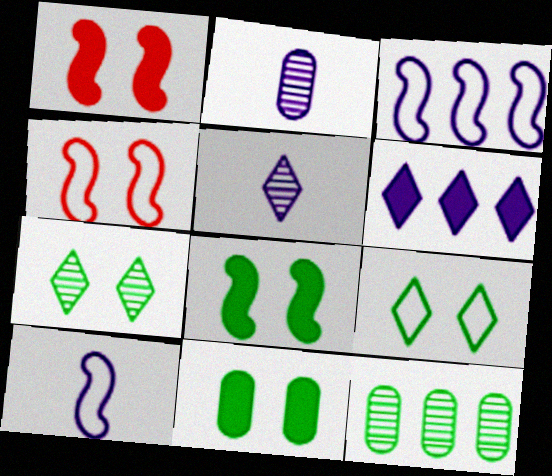[]